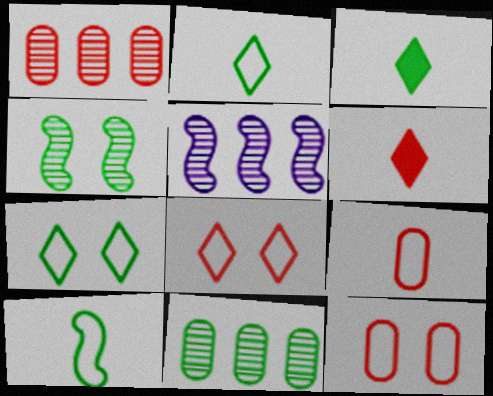[[3, 5, 12]]